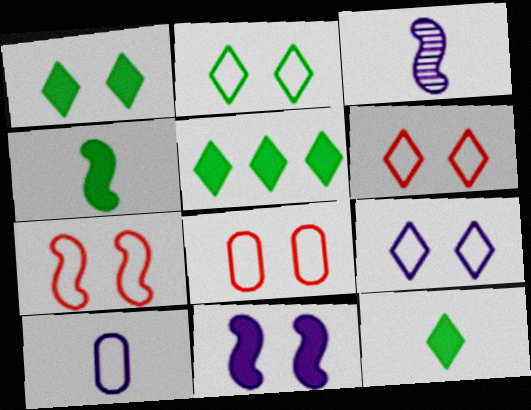[[1, 5, 12], 
[2, 6, 9], 
[3, 5, 8], 
[6, 7, 8]]